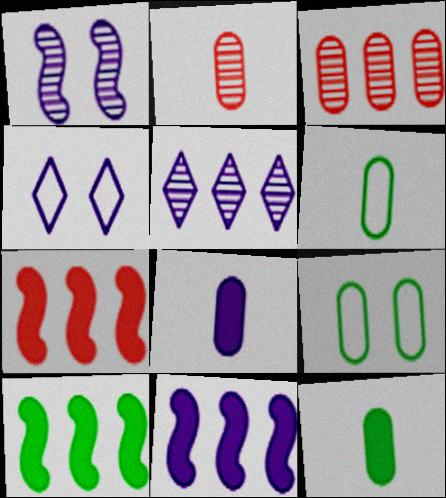[[2, 4, 10], 
[2, 6, 8], 
[3, 8, 9], 
[7, 10, 11]]